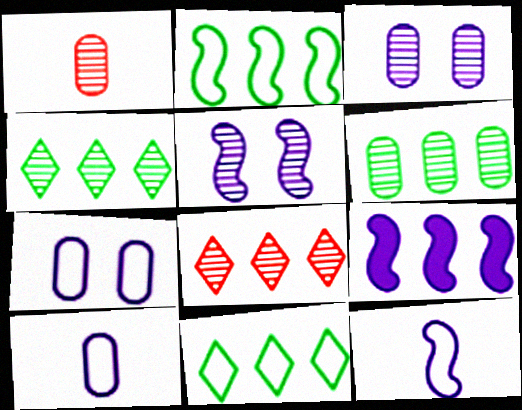[[1, 3, 6], 
[1, 4, 5], 
[5, 9, 12]]